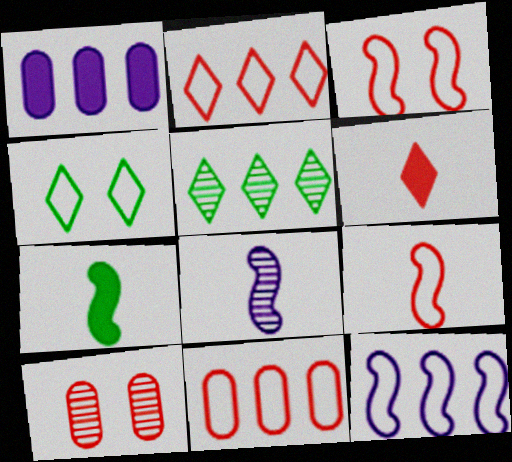[[5, 8, 10], 
[7, 8, 9]]